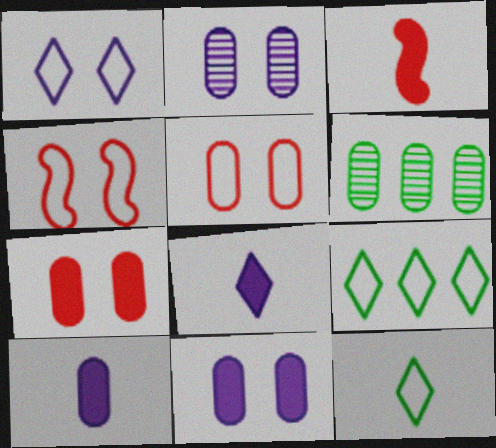[[1, 3, 6], 
[2, 3, 9], 
[4, 6, 8], 
[5, 6, 10]]